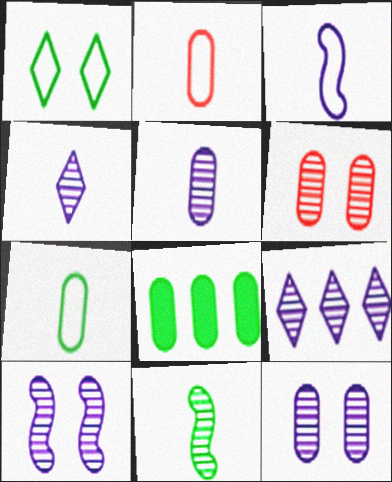[[1, 8, 11], 
[2, 8, 12], 
[5, 9, 10], 
[6, 9, 11]]